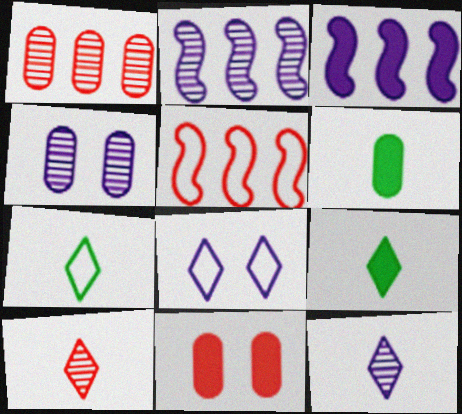[[2, 4, 12], 
[2, 7, 11], 
[3, 9, 11], 
[4, 5, 9], 
[5, 10, 11]]